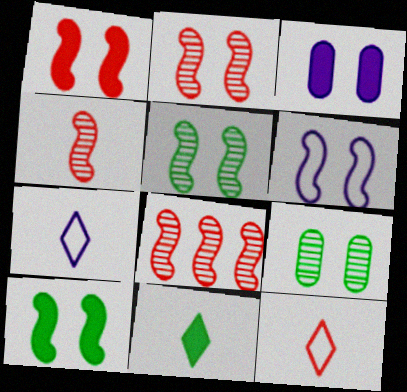[[1, 5, 6], 
[2, 4, 8], 
[2, 6, 10]]